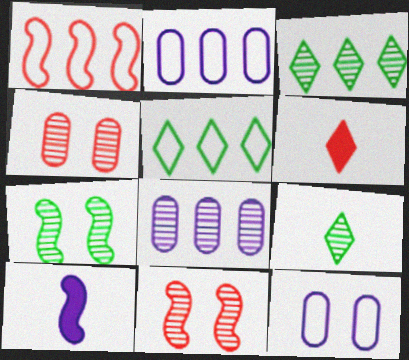[[1, 2, 5], 
[1, 4, 6], 
[1, 7, 10], 
[2, 6, 7], 
[4, 5, 10], 
[8, 9, 11]]